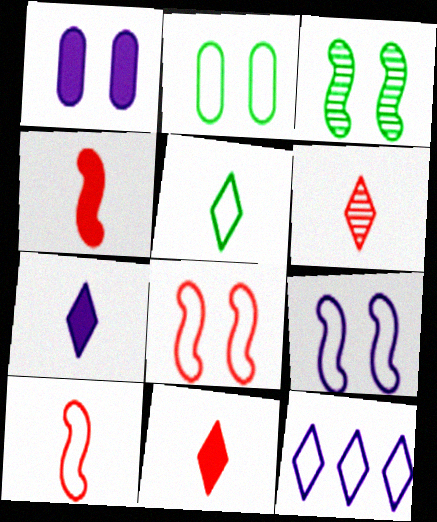[[2, 10, 12], 
[5, 6, 7]]